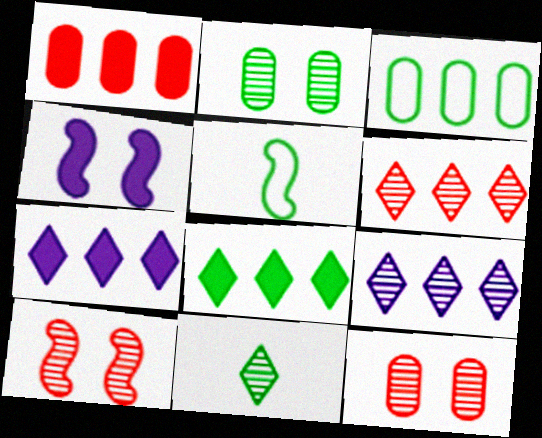[[2, 5, 8], 
[5, 7, 12]]